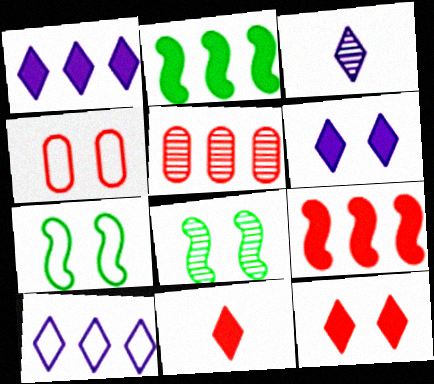[[2, 3, 4], 
[2, 5, 10], 
[3, 5, 8], 
[3, 6, 10], 
[4, 6, 8]]